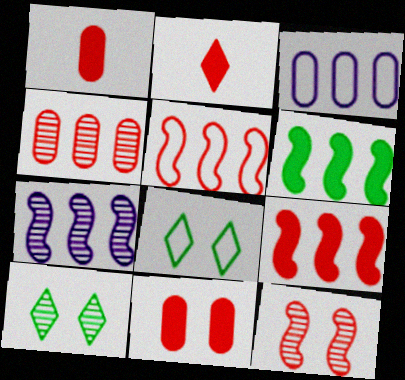[[1, 7, 8], 
[2, 9, 11], 
[5, 6, 7]]